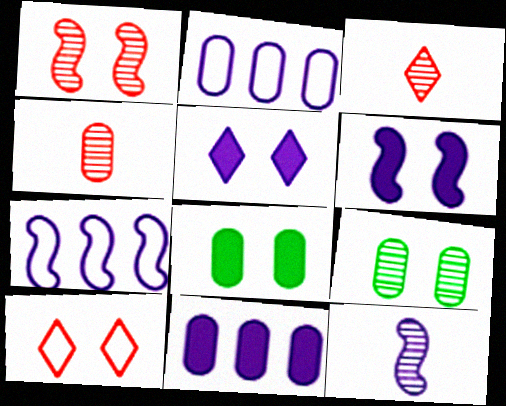[[2, 4, 8], 
[2, 5, 12], 
[3, 7, 8], 
[6, 7, 12], 
[6, 9, 10]]